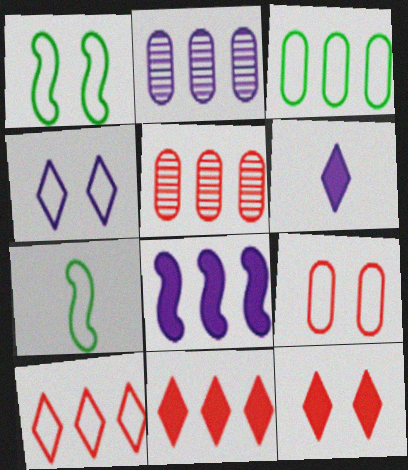[[1, 4, 9], 
[1, 5, 6], 
[2, 7, 12]]